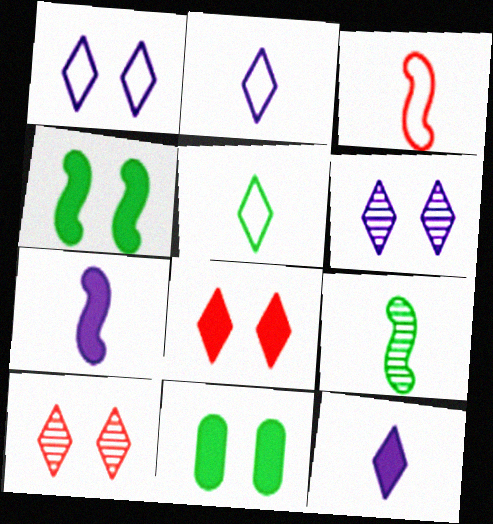[[3, 7, 9]]